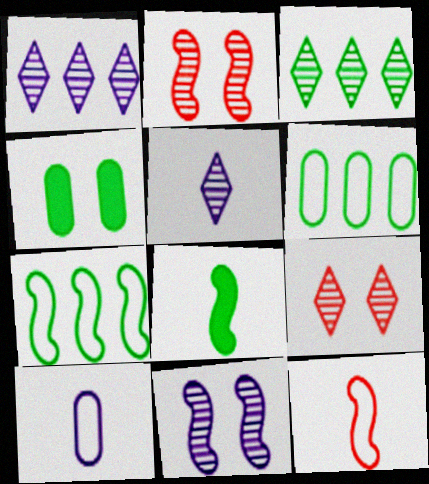[[1, 4, 12], 
[3, 5, 9]]